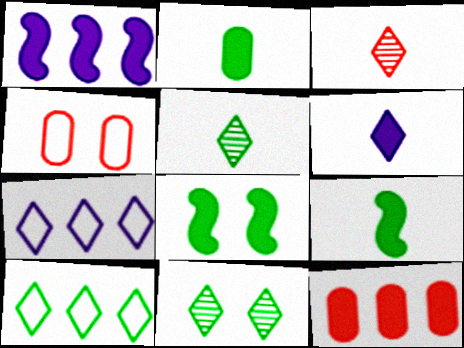[[1, 4, 5], 
[6, 8, 12]]